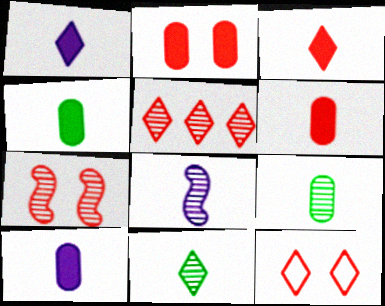[[2, 7, 12], 
[3, 5, 12], 
[4, 6, 10]]